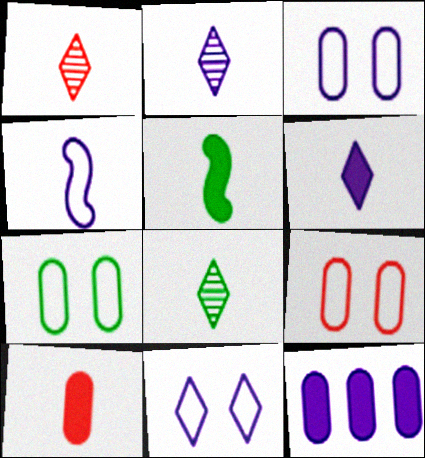[[1, 2, 8], 
[3, 7, 9], 
[4, 8, 10], 
[5, 6, 10]]